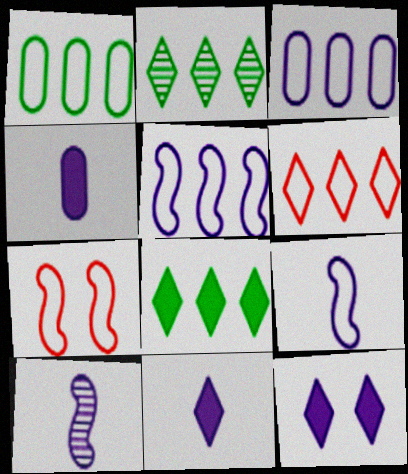[[1, 5, 6], 
[2, 4, 7], 
[3, 10, 12]]